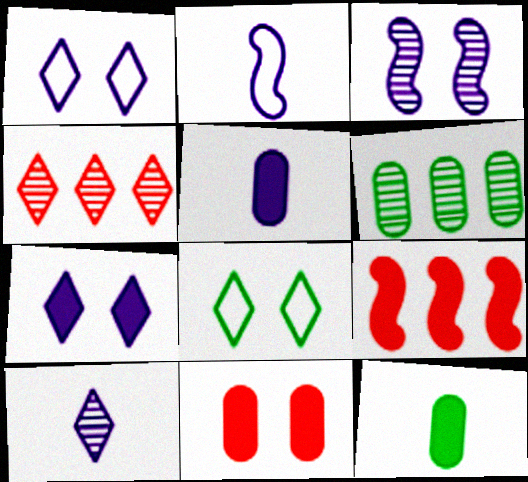[[2, 5, 10], 
[3, 8, 11], 
[7, 9, 12]]